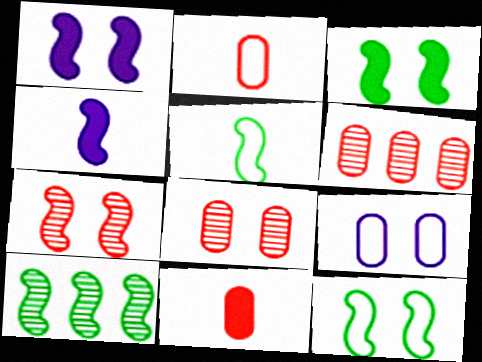[[1, 7, 12], 
[3, 5, 10]]